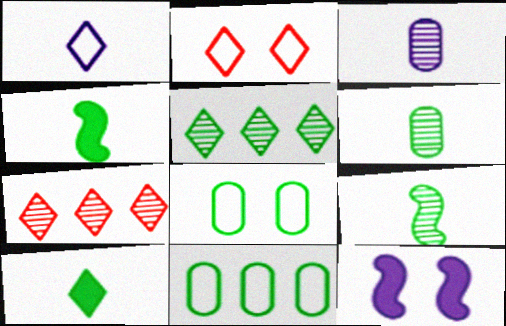[[4, 5, 8]]